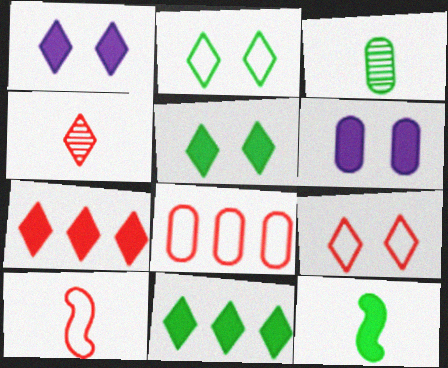[[3, 6, 8], 
[4, 7, 9], 
[6, 7, 12], 
[8, 9, 10]]